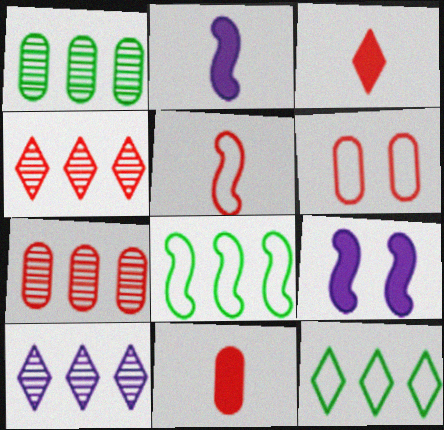[[6, 7, 11]]